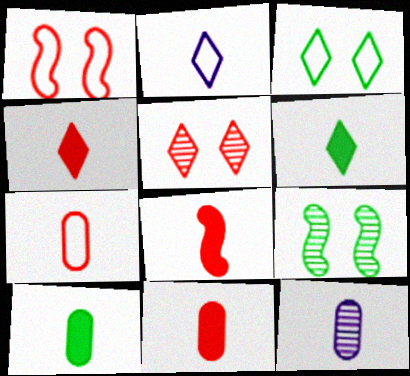[[4, 8, 11], 
[7, 10, 12]]